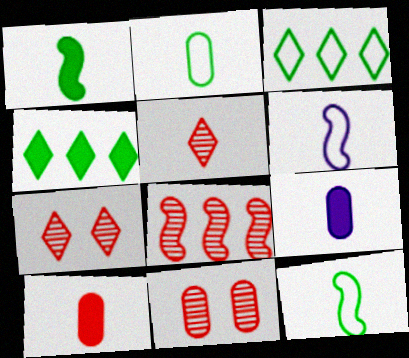[[4, 6, 11], 
[5, 8, 11], 
[5, 9, 12]]